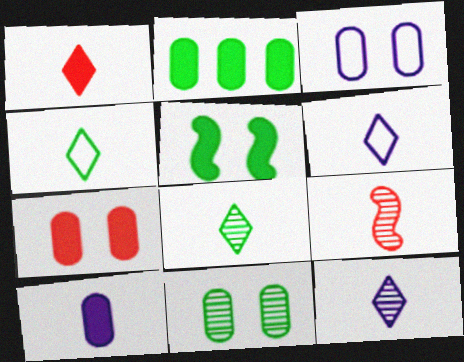[[1, 4, 12], 
[1, 6, 8], 
[2, 7, 10], 
[3, 7, 11], 
[4, 9, 10]]